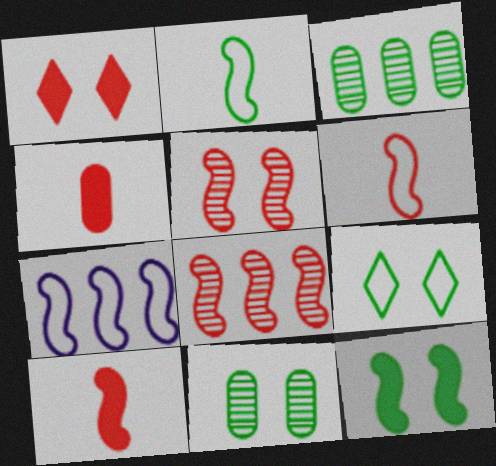[[9, 11, 12]]